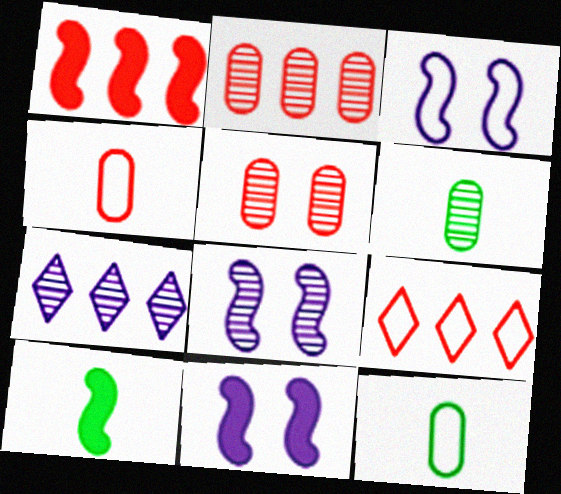[[1, 2, 9], 
[1, 10, 11], 
[3, 8, 11], 
[3, 9, 12], 
[6, 9, 11]]